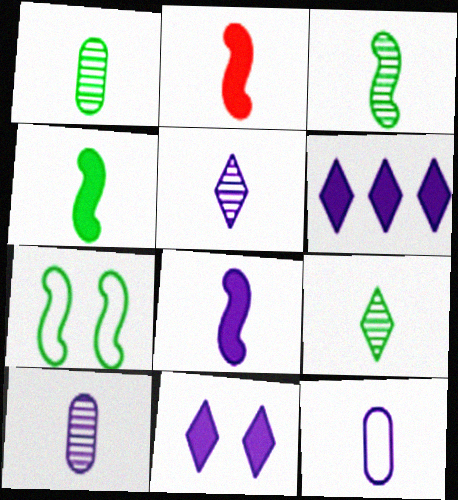[[1, 3, 9], 
[2, 4, 8], 
[2, 9, 12], 
[5, 8, 12]]